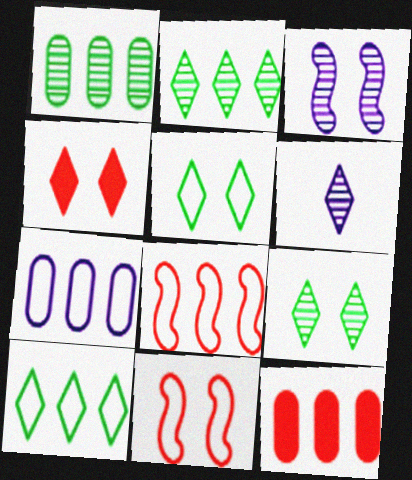[[1, 7, 12], 
[4, 6, 10], 
[7, 8, 10]]